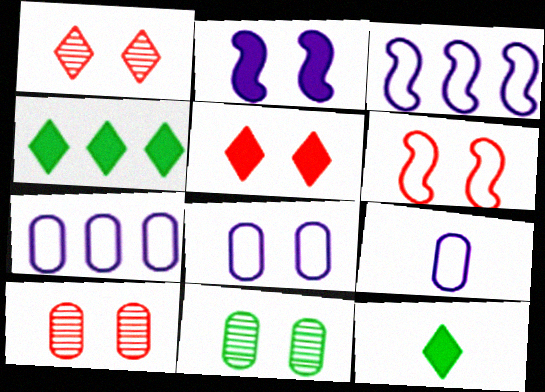[[3, 10, 12], 
[5, 6, 10], 
[7, 8, 9]]